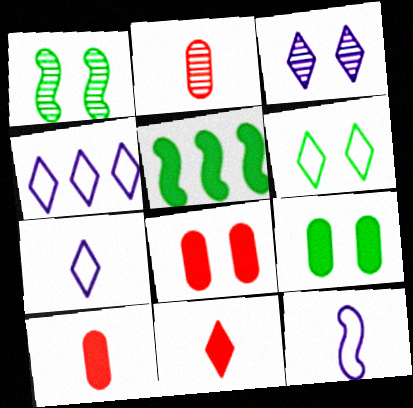[[1, 4, 10], 
[1, 6, 9]]